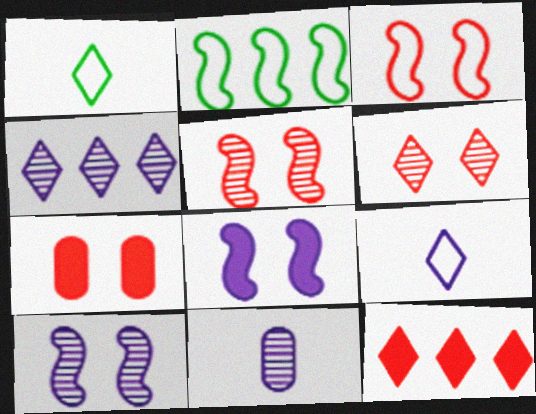[[3, 6, 7], 
[4, 10, 11]]